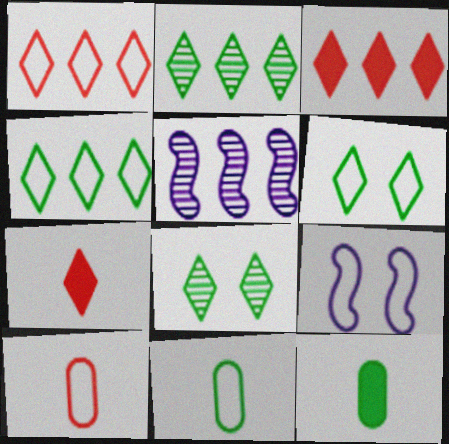[[1, 9, 11], 
[4, 9, 10]]